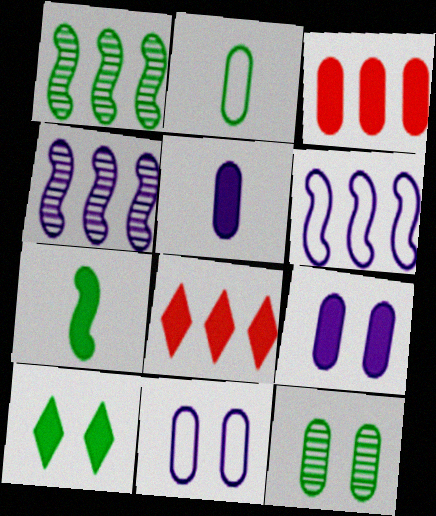[[1, 2, 10], 
[7, 8, 9]]